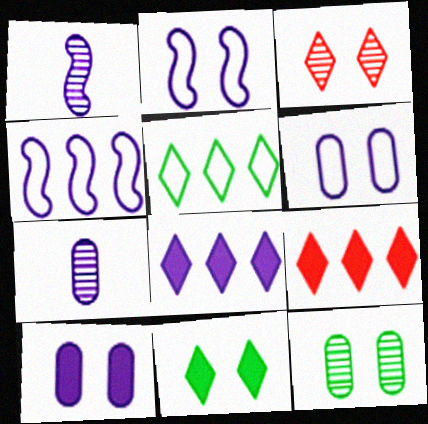[[1, 6, 8], 
[2, 7, 8]]